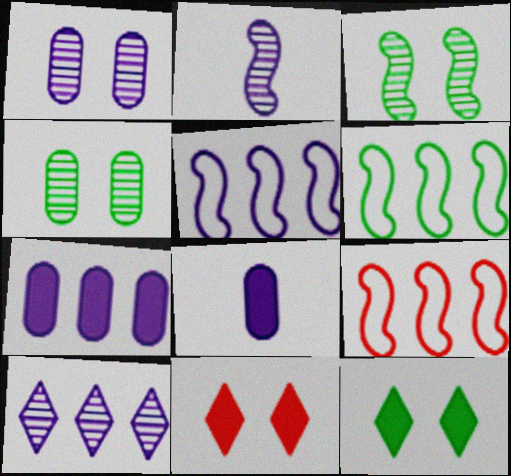[[1, 2, 10], 
[5, 6, 9], 
[5, 7, 10]]